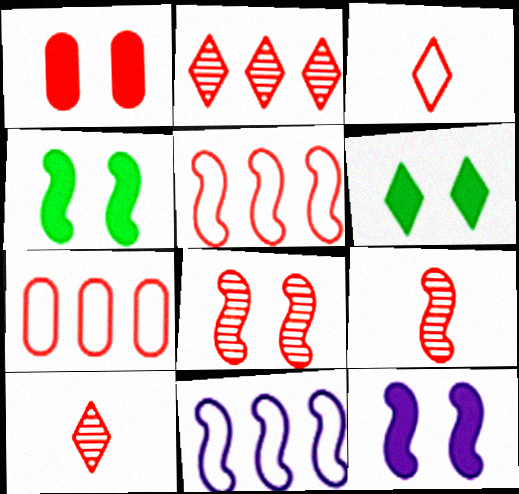[[1, 5, 10], 
[1, 6, 12], 
[4, 9, 11]]